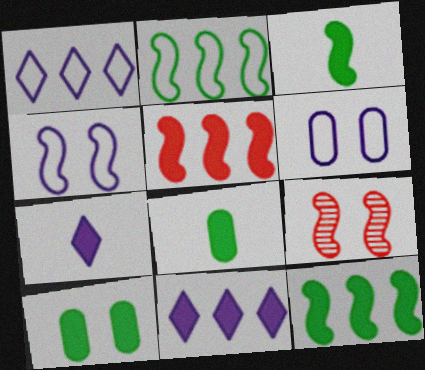[[1, 8, 9], 
[5, 7, 10]]